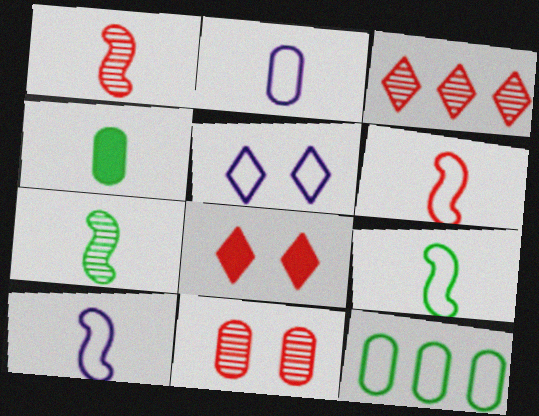[[1, 3, 11], 
[5, 6, 12], 
[6, 9, 10]]